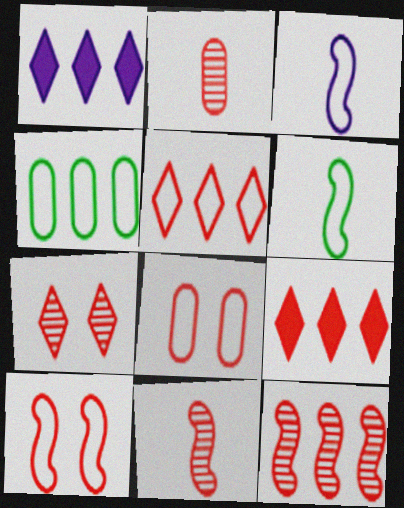[[1, 4, 12], 
[2, 7, 12], 
[2, 9, 10], 
[8, 9, 11]]